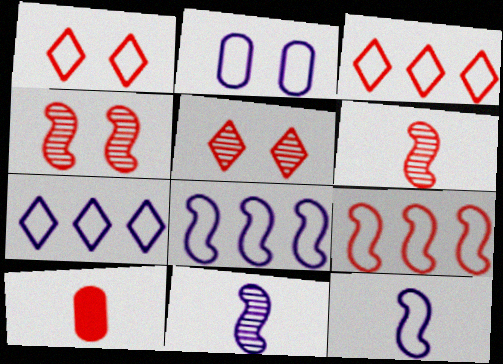[[2, 7, 12], 
[3, 4, 10], 
[5, 9, 10]]